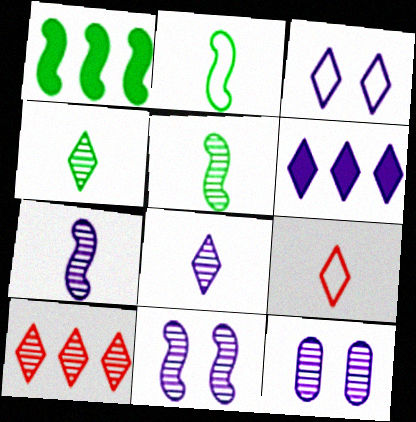[[1, 9, 12], 
[3, 6, 8], 
[5, 10, 12]]